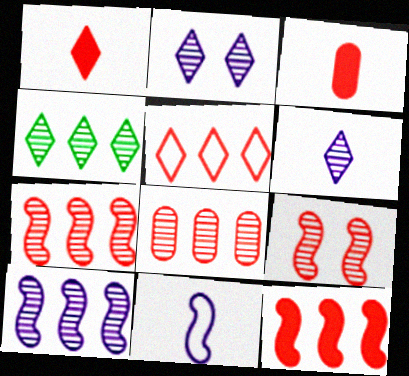[[3, 5, 9], 
[4, 8, 10], 
[5, 8, 12]]